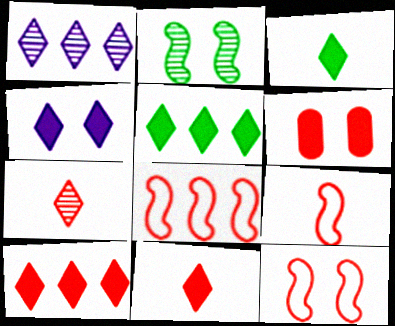[[3, 4, 10], 
[4, 5, 11], 
[6, 7, 8], 
[8, 9, 12]]